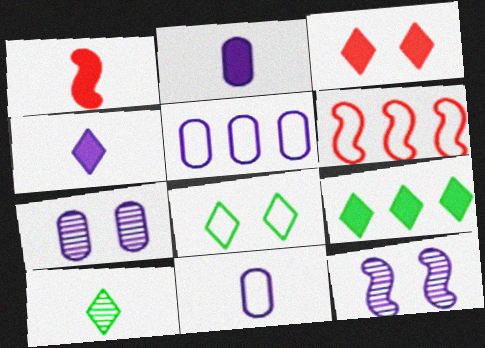[[1, 10, 11], 
[2, 5, 7], 
[3, 4, 9], 
[4, 5, 12], 
[6, 8, 11], 
[8, 9, 10]]